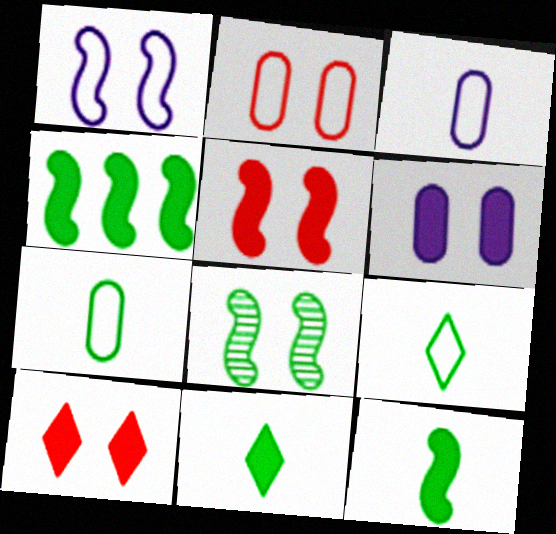[[1, 5, 8]]